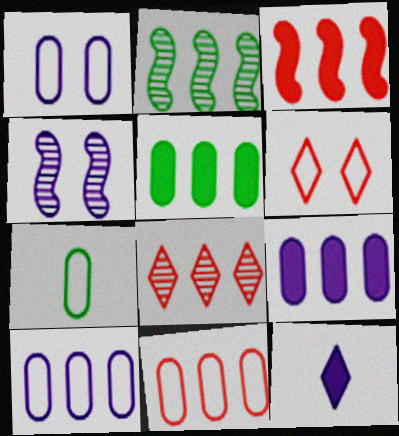[[1, 7, 11], 
[3, 8, 11], 
[4, 10, 12]]